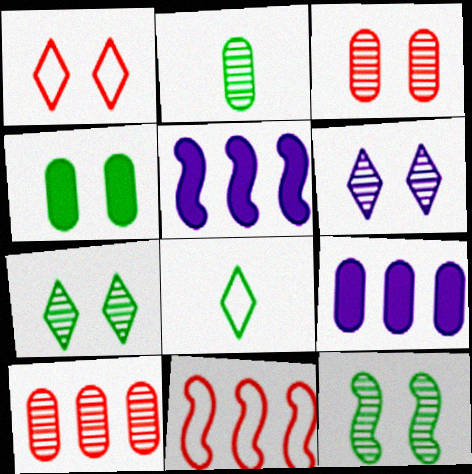[[1, 2, 5], 
[3, 5, 8], 
[3, 6, 12]]